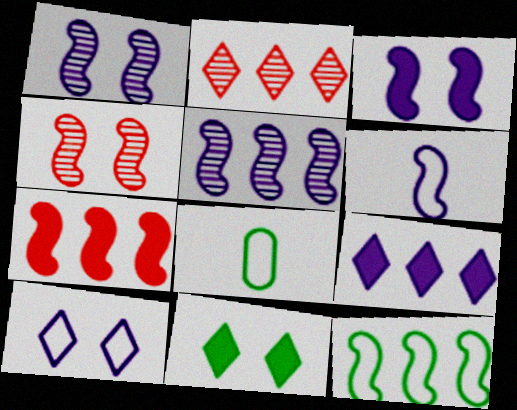[[2, 3, 8], 
[3, 5, 6], 
[4, 8, 9], 
[5, 7, 12]]